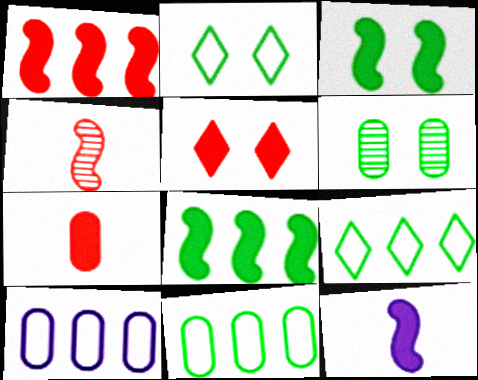[[1, 3, 12], 
[1, 5, 7], 
[2, 3, 6], 
[6, 7, 10]]